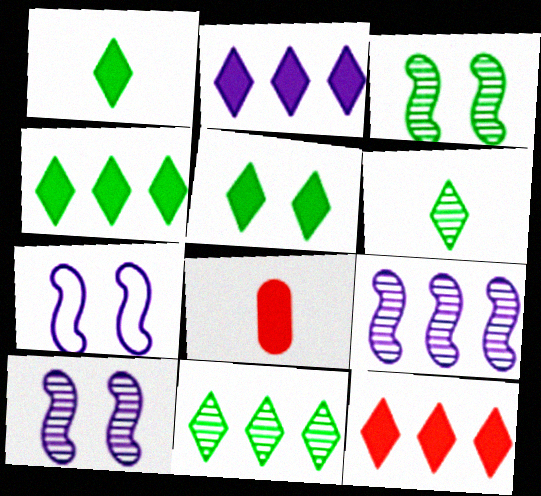[[1, 4, 5], 
[2, 4, 12], 
[7, 8, 11]]